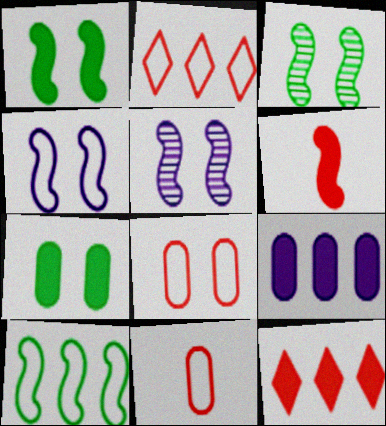[[5, 6, 10]]